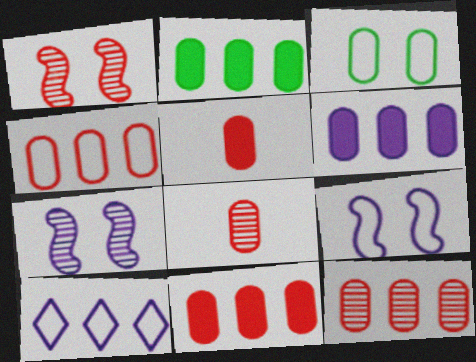[[2, 6, 11], 
[3, 6, 8], 
[4, 11, 12]]